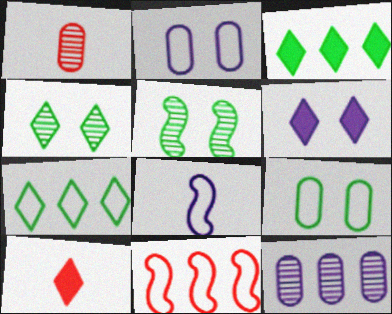[[3, 6, 10], 
[3, 11, 12], 
[6, 8, 12]]